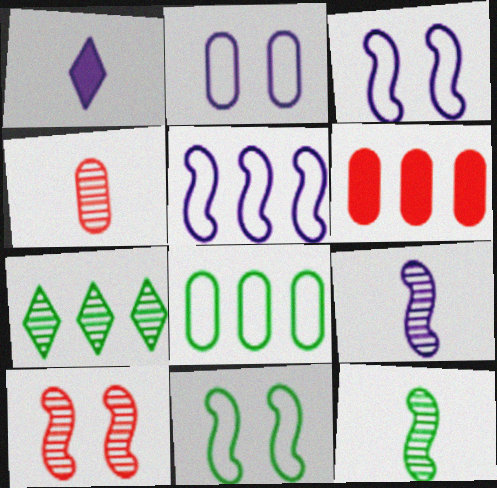[[1, 8, 10], 
[5, 6, 7]]